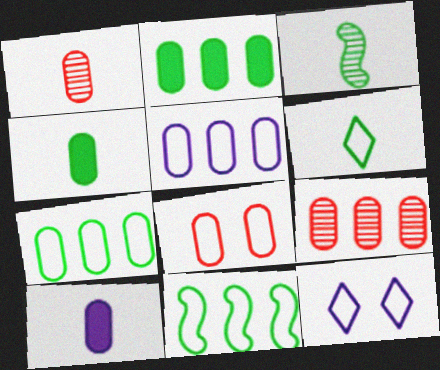[[2, 5, 9], 
[3, 4, 6]]